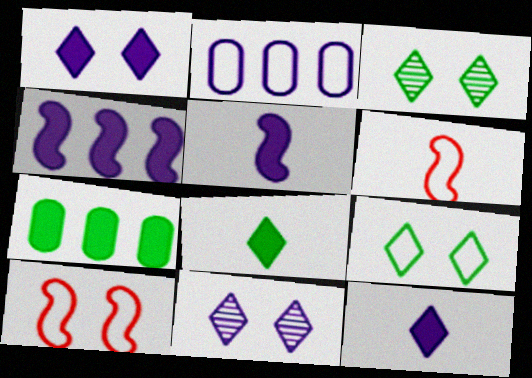[[2, 5, 11], 
[2, 6, 9], 
[6, 7, 11]]